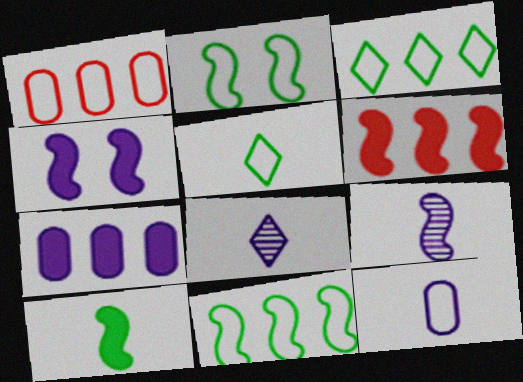[[2, 6, 9], 
[4, 6, 10]]